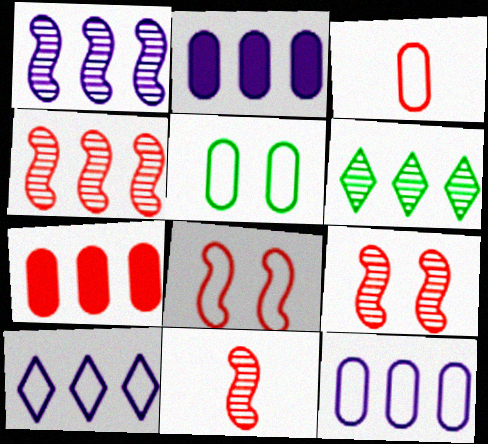[[1, 2, 10], 
[3, 5, 12], 
[4, 9, 11]]